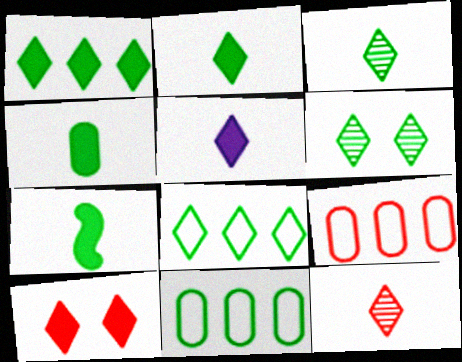[[1, 5, 10], 
[2, 4, 7], 
[2, 6, 8], 
[6, 7, 11]]